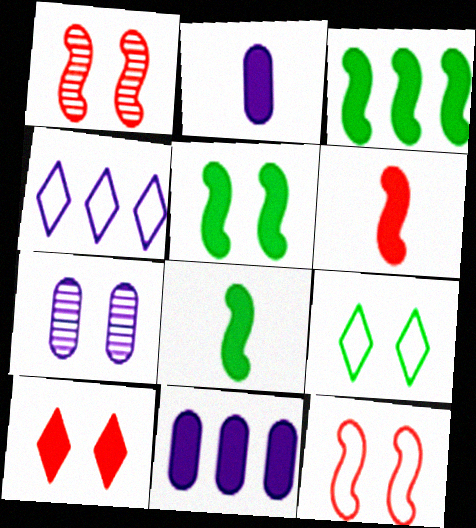[[2, 3, 10], 
[3, 5, 8], 
[8, 10, 11]]